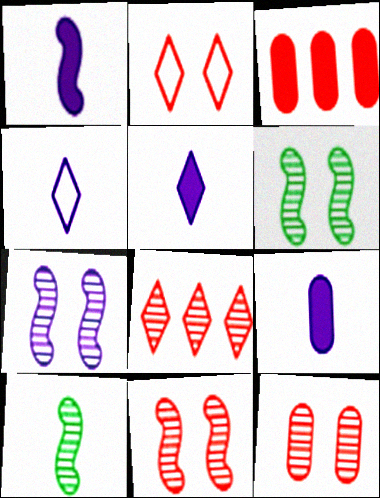[[1, 5, 9], 
[3, 4, 6], 
[6, 7, 11]]